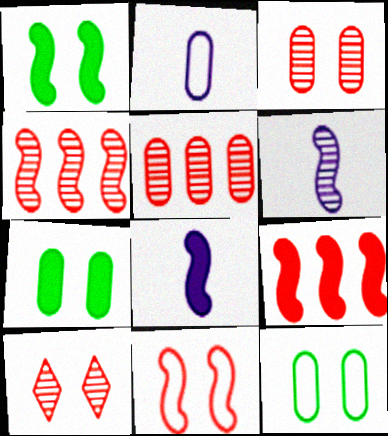[[1, 8, 9], 
[2, 5, 7]]